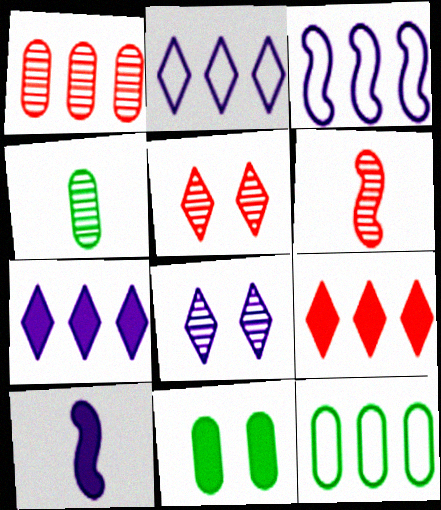[[1, 5, 6], 
[2, 6, 11], 
[4, 11, 12], 
[5, 10, 12], 
[9, 10, 11]]